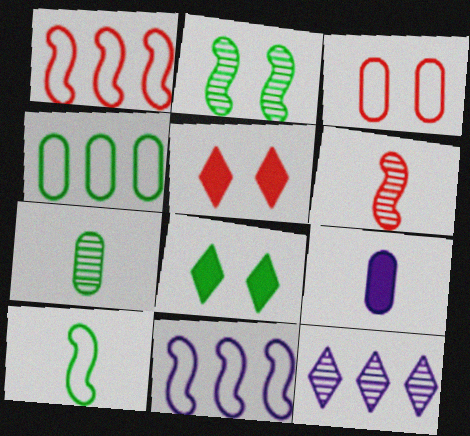[[5, 7, 11]]